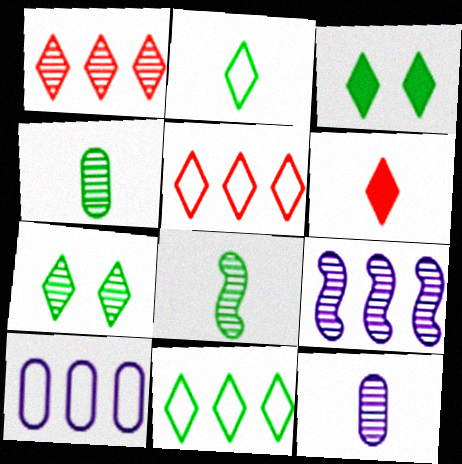[]